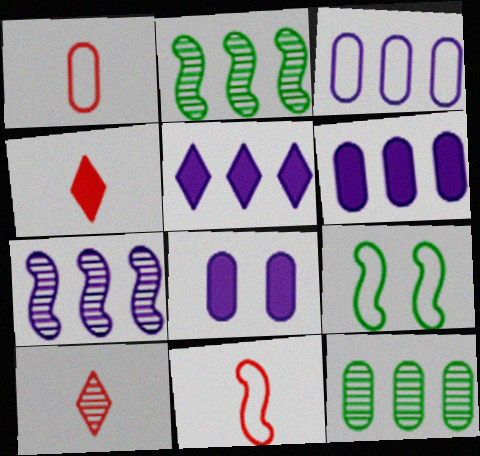[[1, 8, 12], 
[3, 5, 7], 
[6, 9, 10]]